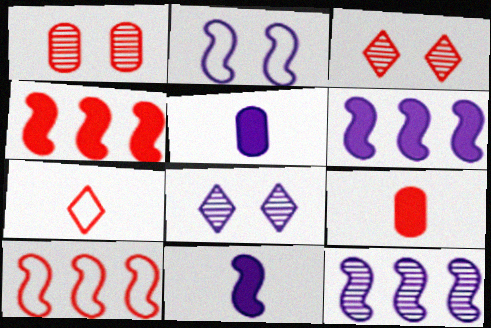[[1, 4, 7], 
[2, 11, 12], 
[3, 9, 10]]